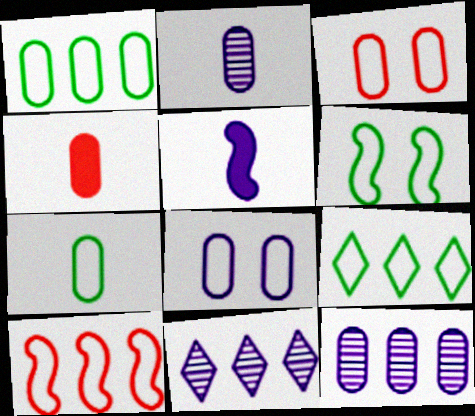[[2, 4, 7], 
[4, 6, 11], 
[5, 8, 11], 
[6, 7, 9]]